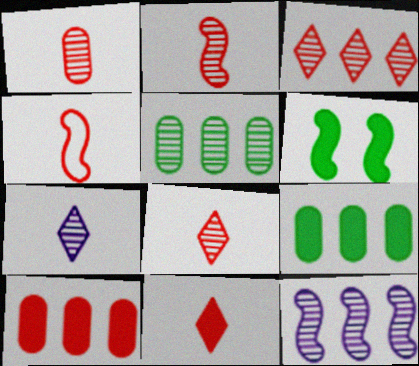[[1, 2, 8], 
[1, 4, 11], 
[3, 5, 12], 
[4, 6, 12]]